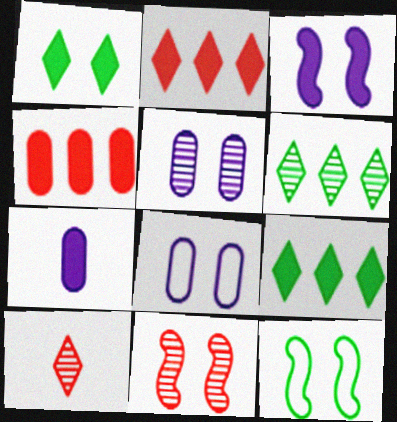[[1, 8, 11], 
[3, 11, 12]]